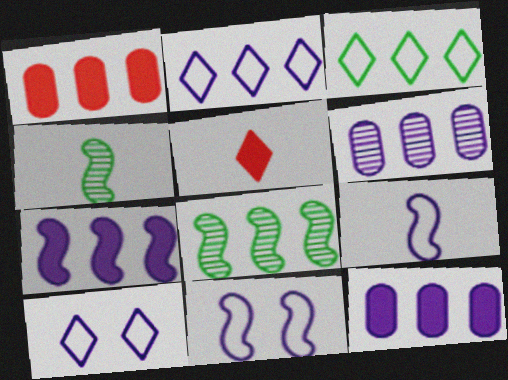[[1, 2, 8], 
[1, 4, 10], 
[2, 6, 7]]